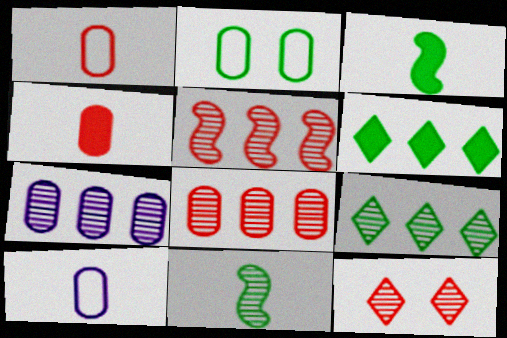[[2, 3, 9], 
[2, 4, 7], 
[2, 6, 11], 
[5, 7, 9], 
[7, 11, 12]]